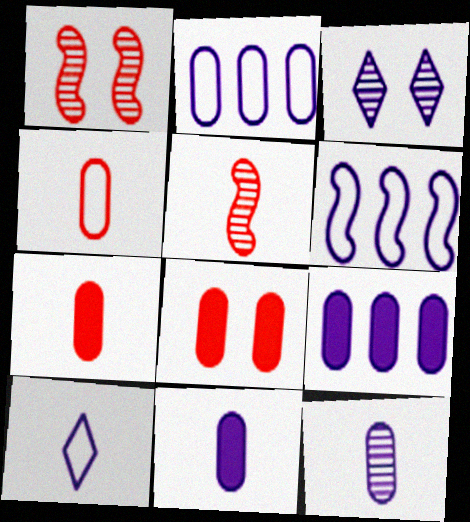[[3, 6, 11]]